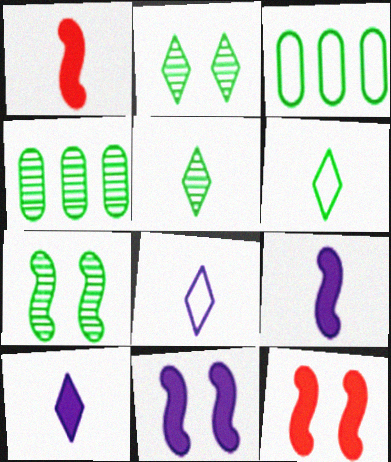[[4, 5, 7], 
[4, 8, 12]]